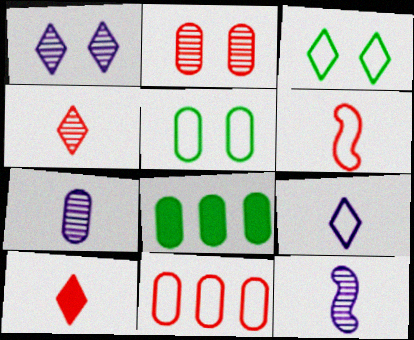[[1, 6, 8]]